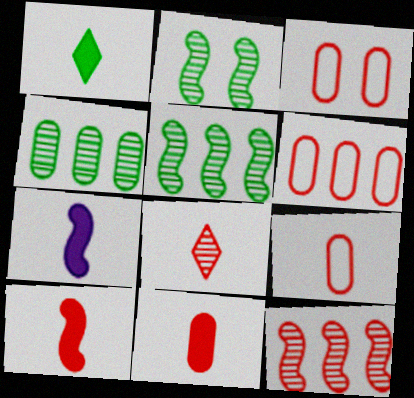[[1, 7, 11], 
[3, 6, 9], 
[8, 9, 10]]